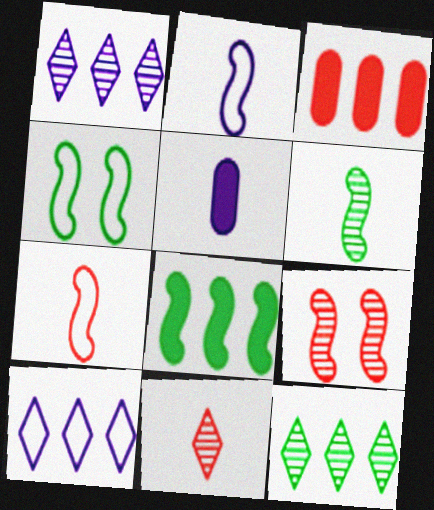[[2, 8, 9], 
[4, 6, 8]]